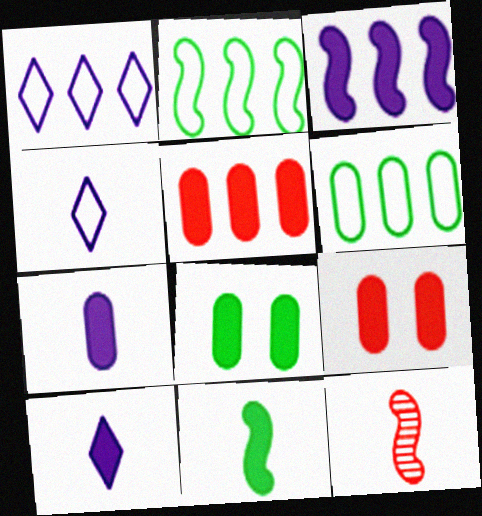[[1, 8, 12], 
[5, 7, 8]]